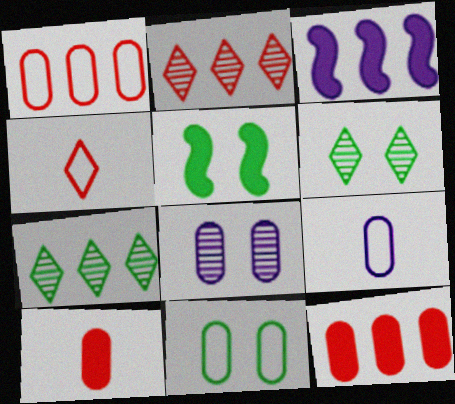[[1, 3, 7], 
[1, 9, 11], 
[2, 5, 9], 
[5, 6, 11]]